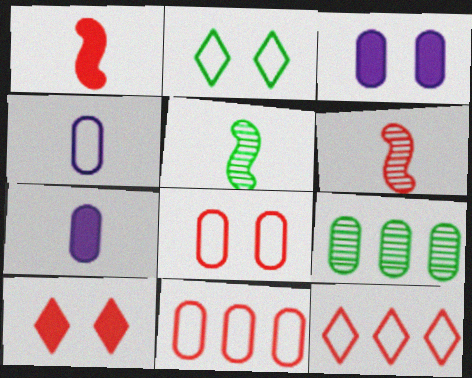[[3, 5, 12], 
[6, 10, 11], 
[7, 8, 9]]